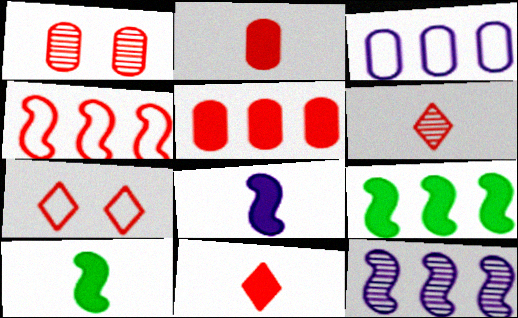[[1, 4, 11], 
[4, 9, 12]]